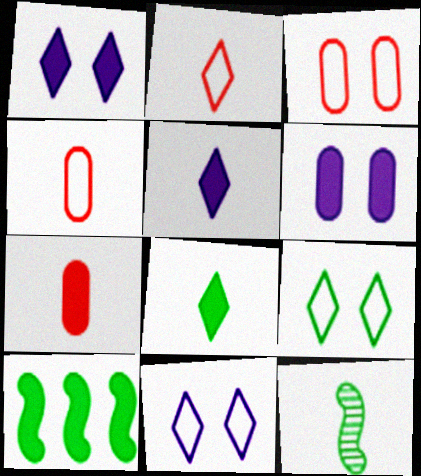[[1, 7, 10], 
[4, 5, 12]]